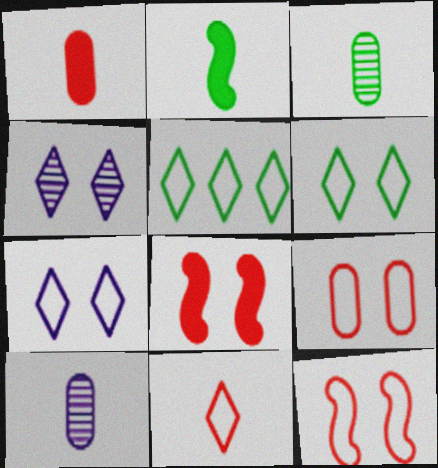[[2, 10, 11], 
[5, 7, 11], 
[5, 8, 10]]